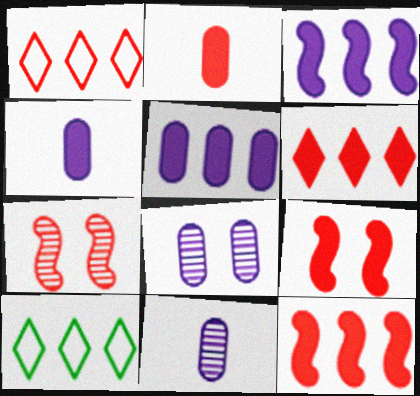[[1, 2, 7], 
[2, 6, 9], 
[4, 7, 10], 
[9, 10, 11]]